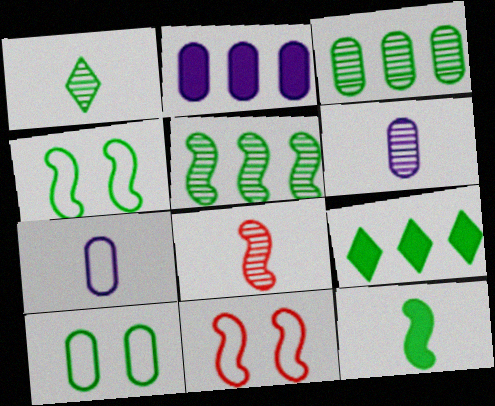[[1, 2, 11], 
[1, 6, 8], 
[4, 5, 12], 
[6, 9, 11]]